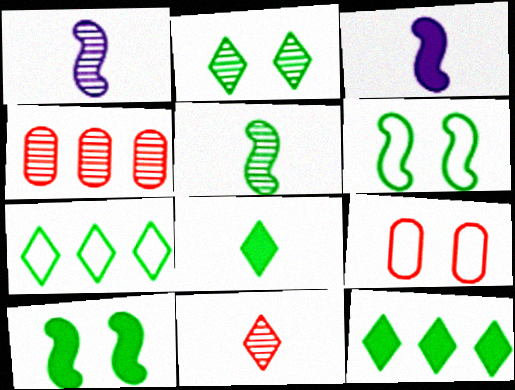[[1, 2, 4], 
[1, 9, 12], 
[2, 7, 8]]